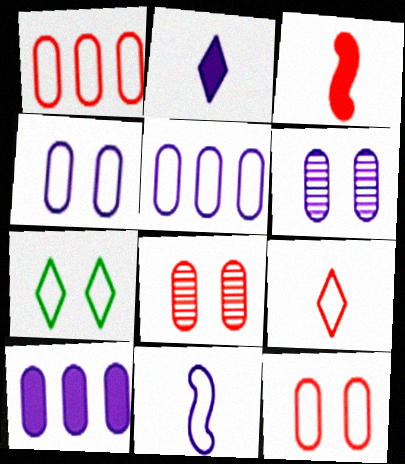[[1, 7, 11]]